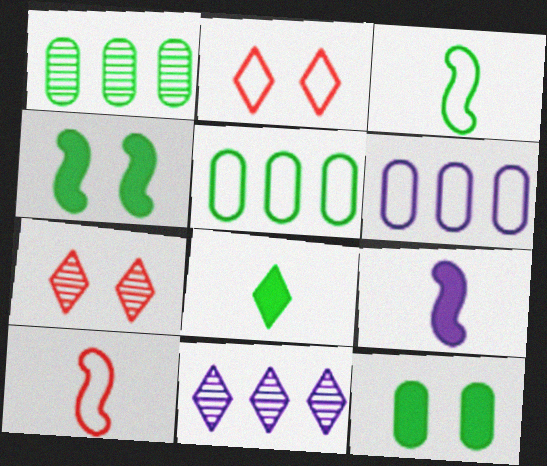[[1, 2, 9], 
[2, 3, 6], 
[2, 8, 11], 
[5, 7, 9], 
[10, 11, 12]]